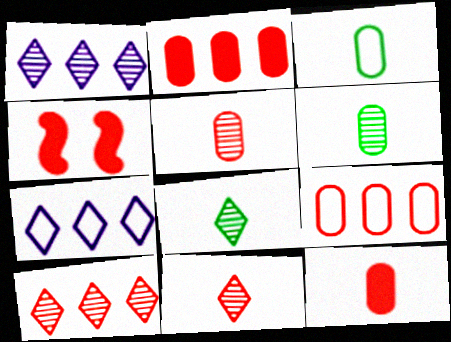[[1, 3, 4], 
[4, 6, 7], 
[4, 9, 11]]